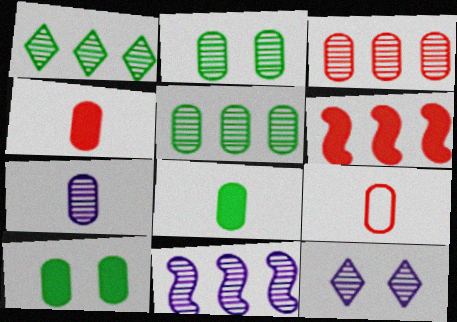[[1, 3, 11], 
[2, 3, 7], 
[7, 8, 9], 
[7, 11, 12]]